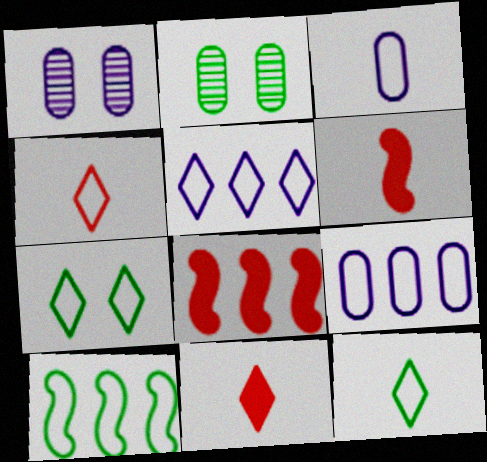[[1, 8, 12], 
[1, 10, 11], 
[2, 5, 6], 
[4, 5, 7]]